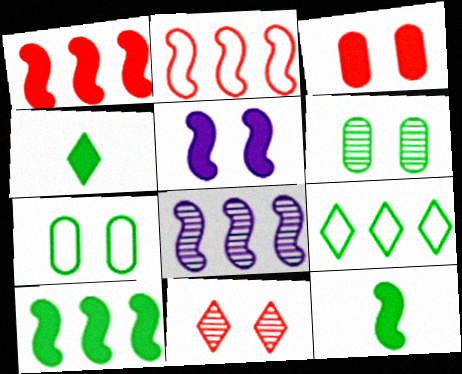[[1, 5, 12], 
[2, 8, 10], 
[5, 7, 11], 
[6, 9, 12]]